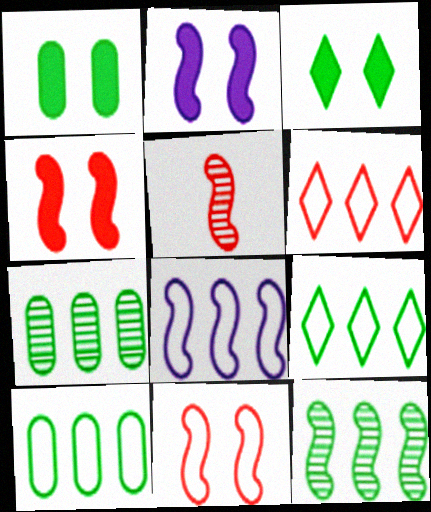[[6, 8, 10]]